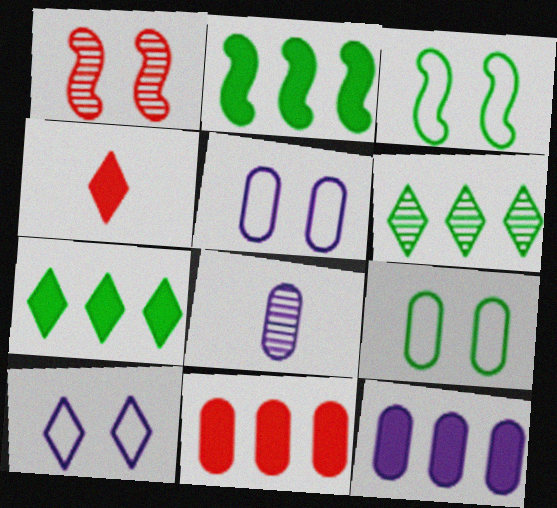[[1, 6, 8], 
[4, 6, 10], 
[5, 8, 12], 
[8, 9, 11]]